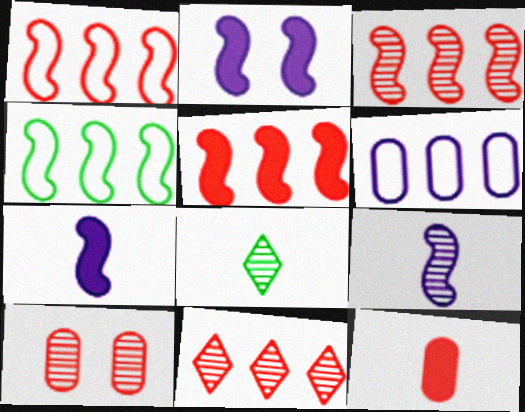[[1, 3, 5]]